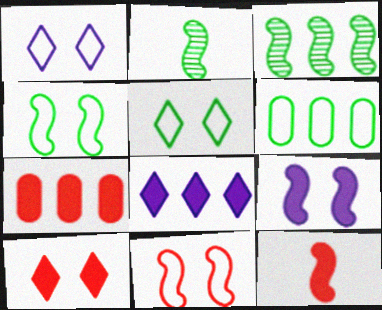[[1, 2, 7], 
[7, 10, 12]]